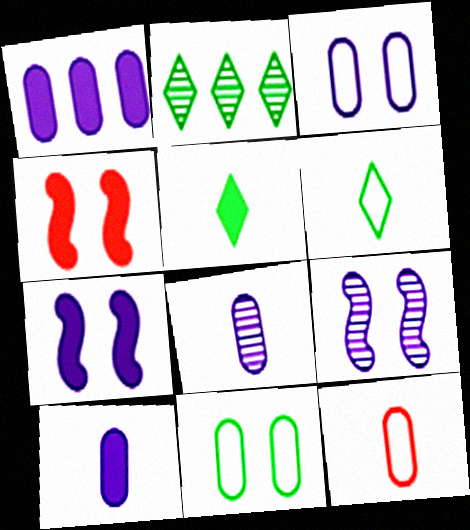[[1, 3, 8], 
[1, 4, 5], 
[2, 7, 12]]